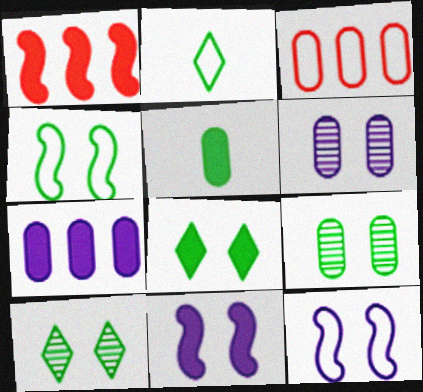[[1, 2, 6], 
[2, 3, 12], 
[3, 5, 6], 
[4, 8, 9]]